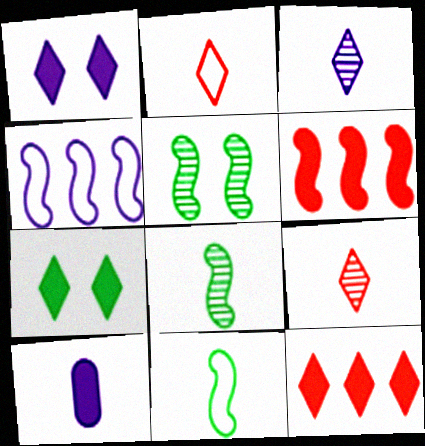[[2, 8, 10], 
[6, 7, 10], 
[9, 10, 11]]